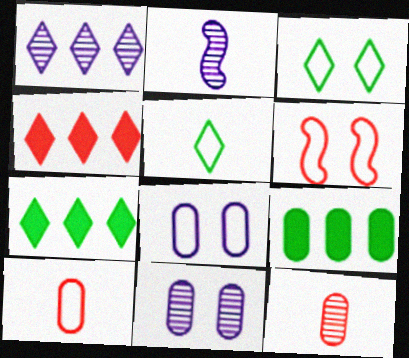[[1, 2, 11], 
[3, 6, 8], 
[4, 6, 12], 
[8, 9, 12], 
[9, 10, 11]]